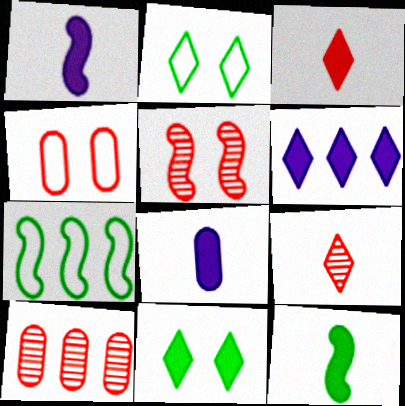[[1, 2, 10], 
[1, 5, 7], 
[2, 6, 9], 
[3, 6, 11], 
[3, 8, 12], 
[5, 9, 10], 
[6, 7, 10]]